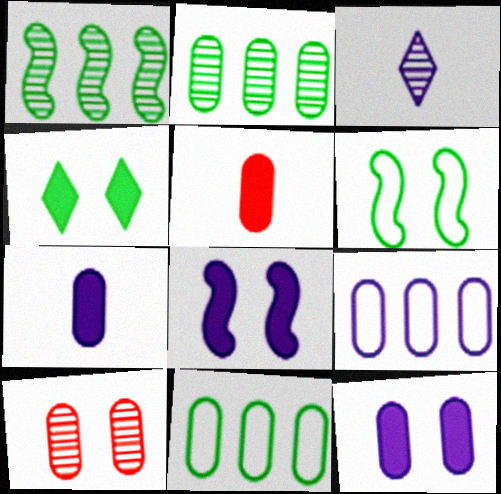[[1, 3, 10], 
[3, 8, 9], 
[7, 10, 11]]